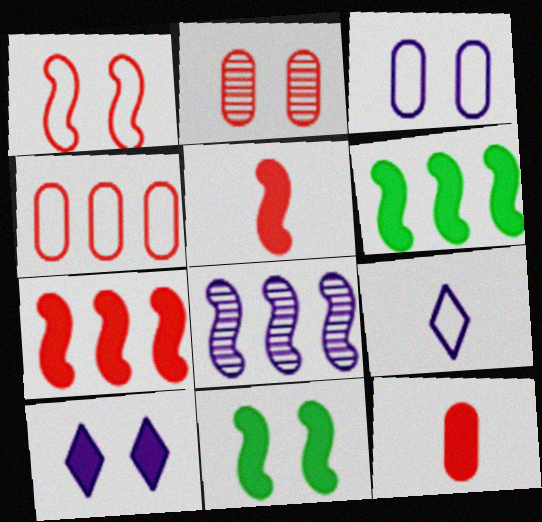[[2, 4, 12], 
[2, 6, 9], 
[6, 10, 12]]